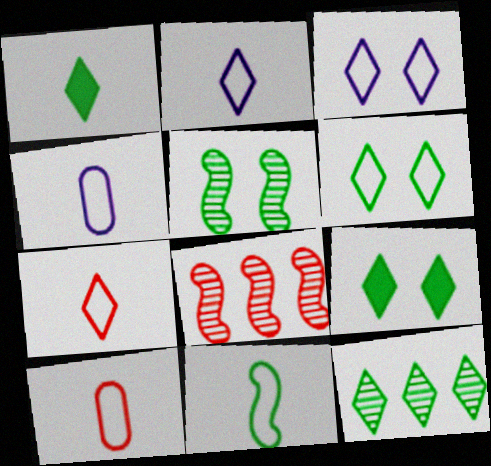[[1, 6, 12], 
[2, 10, 11], 
[4, 7, 11], 
[4, 8, 9]]